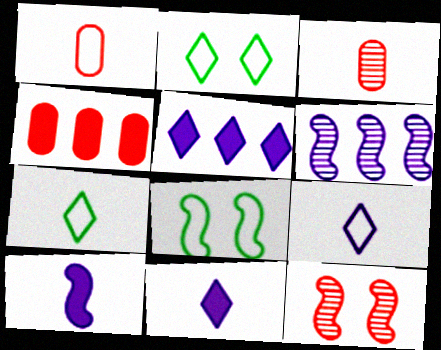[[3, 5, 8], 
[3, 7, 10]]